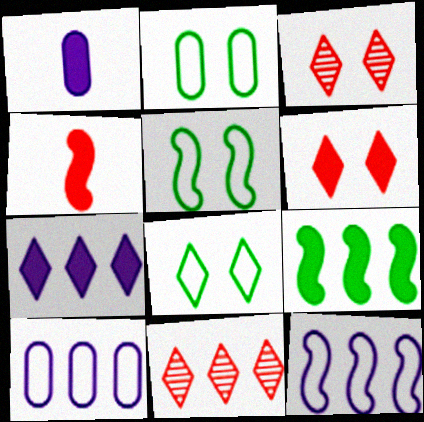[[1, 5, 11], 
[1, 6, 9], 
[2, 5, 8], 
[9, 10, 11]]